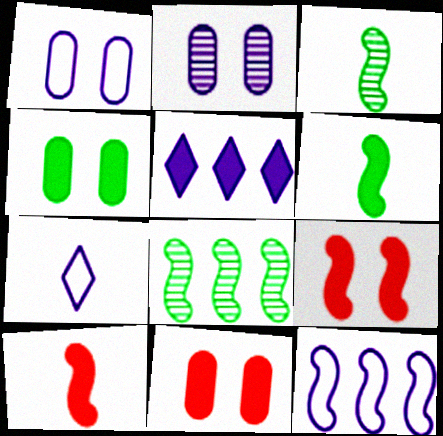[[1, 7, 12], 
[3, 9, 12], 
[4, 5, 10], 
[5, 6, 11], 
[7, 8, 11]]